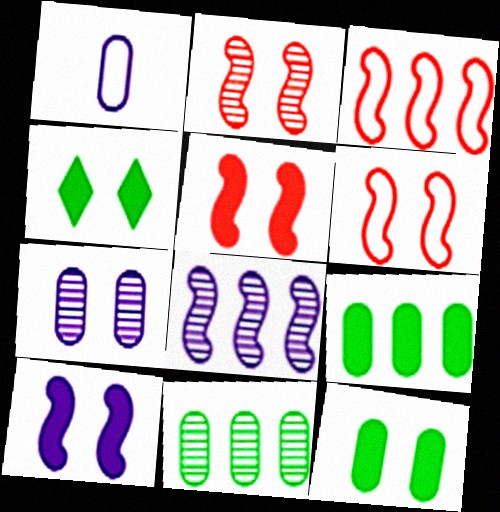[[2, 5, 6], 
[4, 6, 7]]